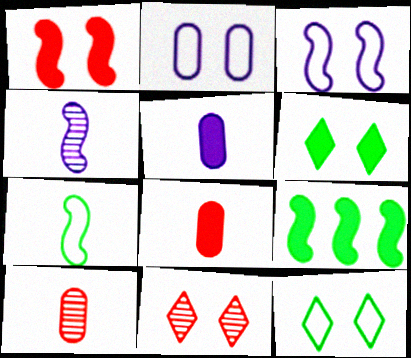[]